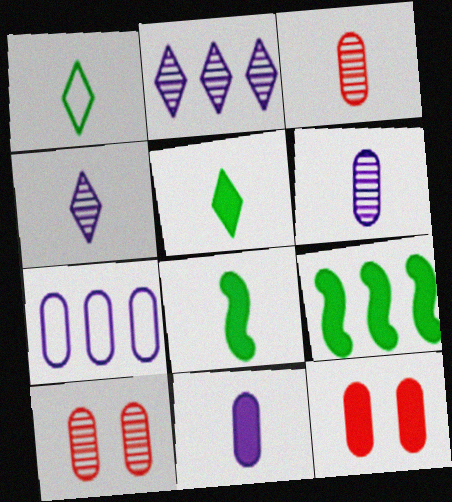[]